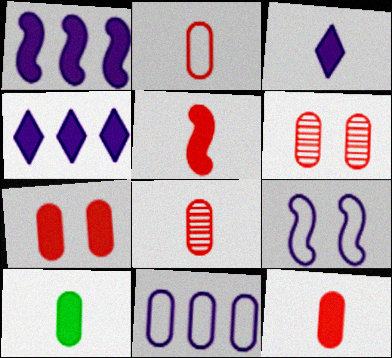[[2, 8, 12], 
[3, 5, 10], 
[6, 10, 11]]